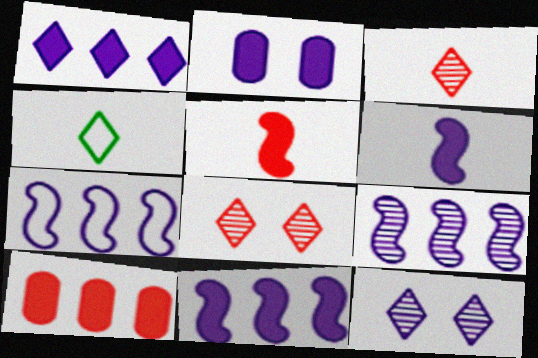[[1, 2, 6], 
[1, 4, 8], 
[7, 9, 11]]